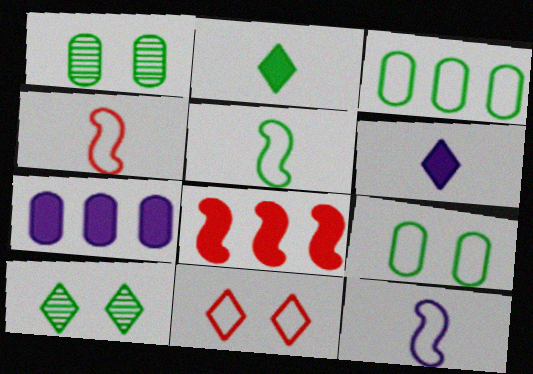[[3, 11, 12], 
[4, 5, 12], 
[4, 7, 10]]